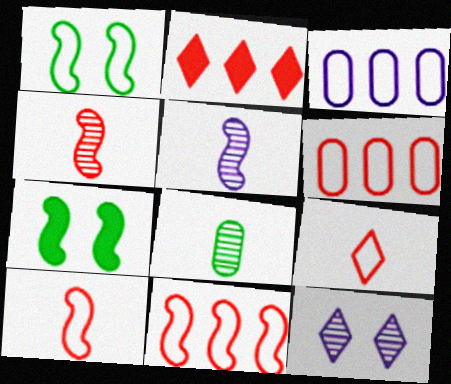[[1, 3, 9], 
[5, 7, 11]]